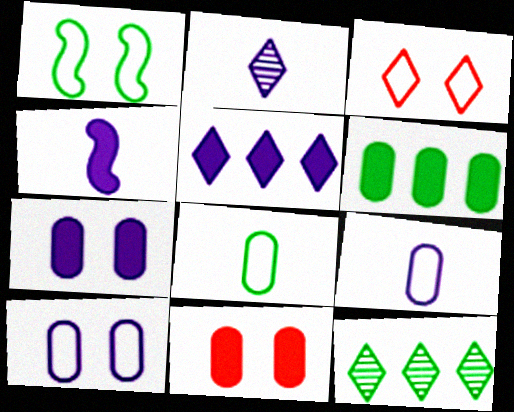[[1, 3, 10], 
[2, 4, 9], 
[4, 5, 7]]